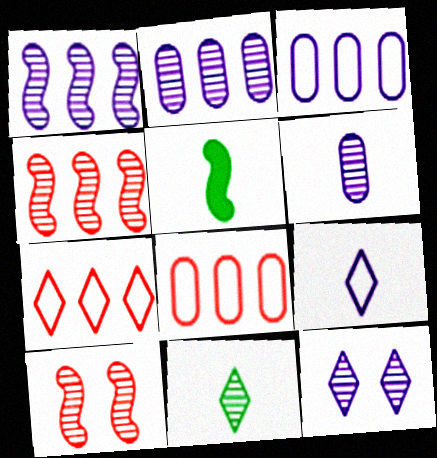[[1, 6, 12], 
[2, 10, 11], 
[5, 8, 12]]